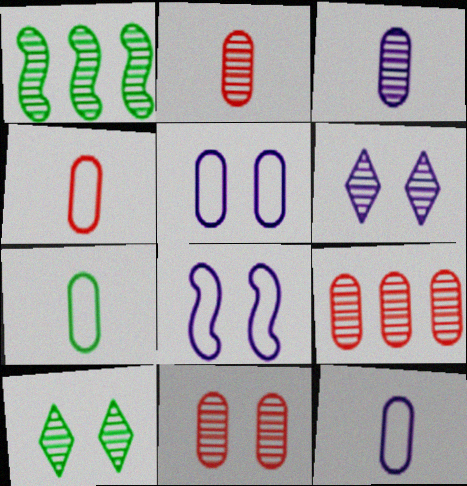[[1, 2, 6], 
[2, 9, 11], 
[4, 7, 12]]